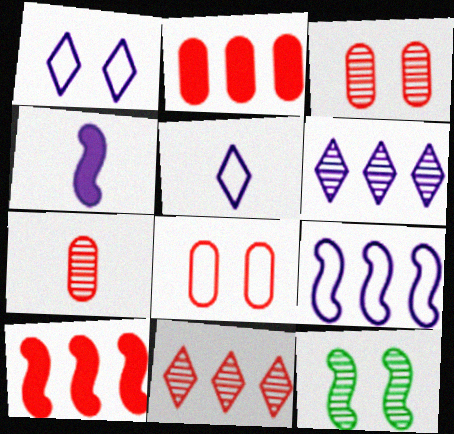[[2, 5, 12], 
[2, 7, 8], 
[6, 7, 12]]